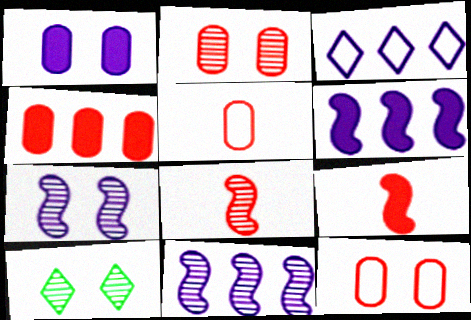[[2, 4, 5], 
[2, 7, 10], 
[5, 6, 10]]